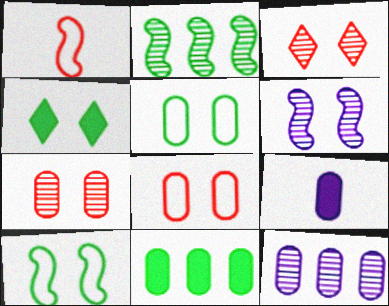[[1, 4, 12], 
[4, 6, 8]]